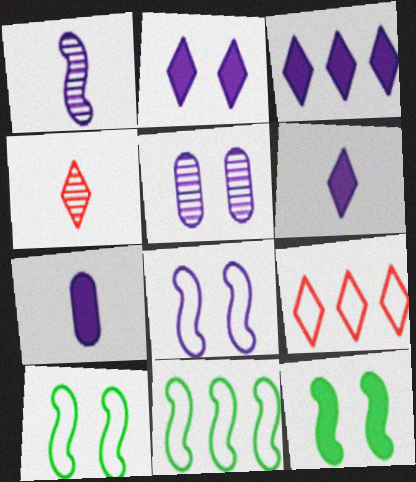[[2, 3, 6], 
[2, 5, 8]]